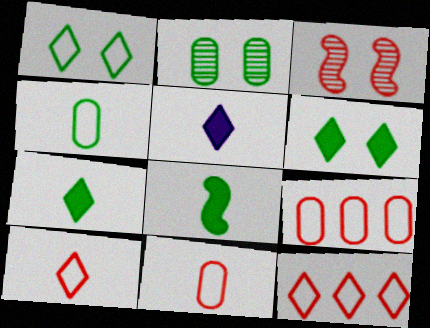[]